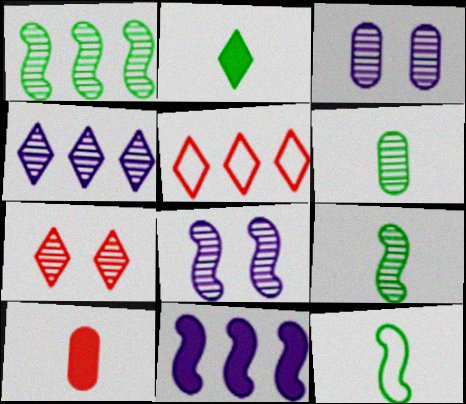[[2, 6, 12]]